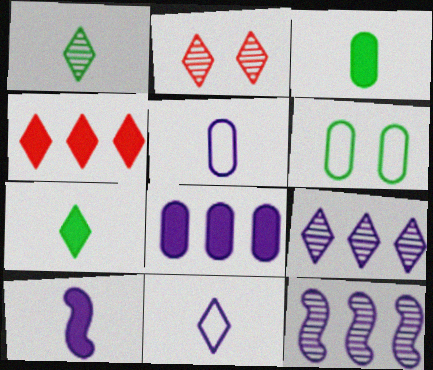[[1, 2, 9]]